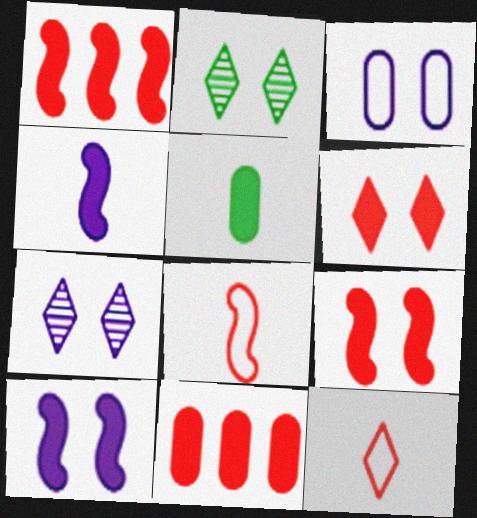[[2, 3, 9], 
[3, 7, 10]]